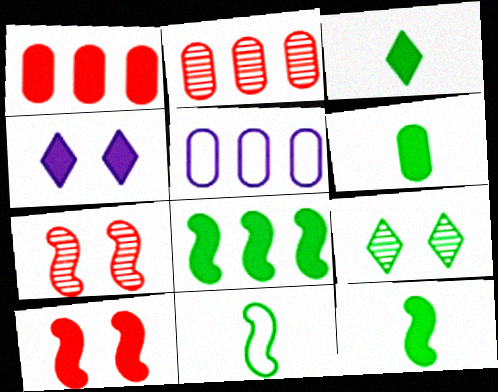[[1, 4, 12], 
[2, 4, 11], 
[3, 5, 7], 
[3, 6, 12]]